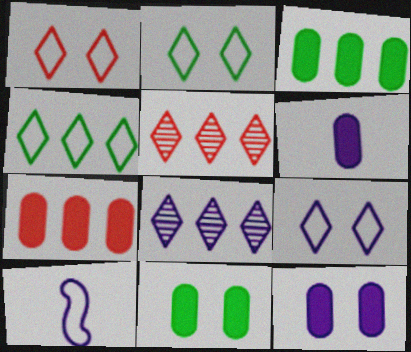[[1, 2, 9], 
[5, 10, 11], 
[6, 7, 11], 
[8, 10, 12]]